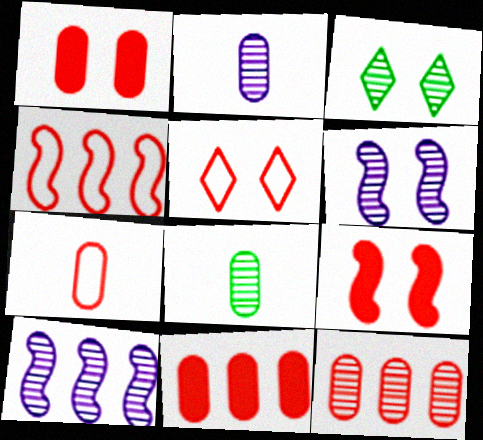[[1, 7, 12], 
[4, 5, 7]]